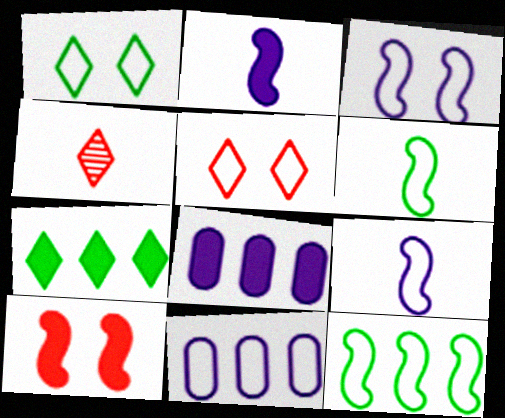[[5, 6, 11]]